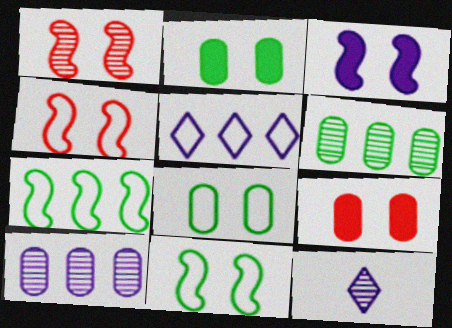[[1, 3, 11], 
[1, 6, 12], 
[7, 9, 12]]